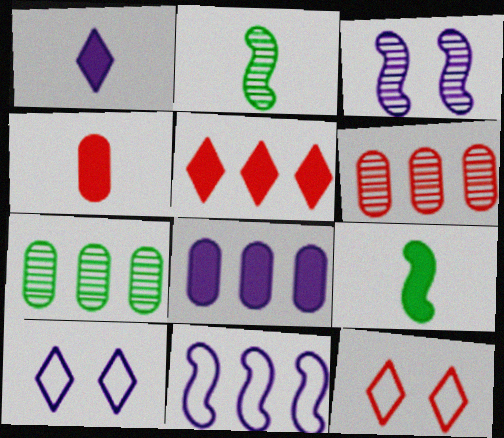[[1, 4, 9], 
[2, 8, 12], 
[5, 7, 11], 
[6, 9, 10]]